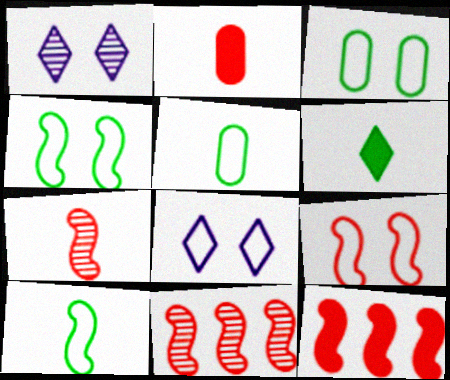[[1, 5, 12], 
[3, 8, 9], 
[7, 9, 12]]